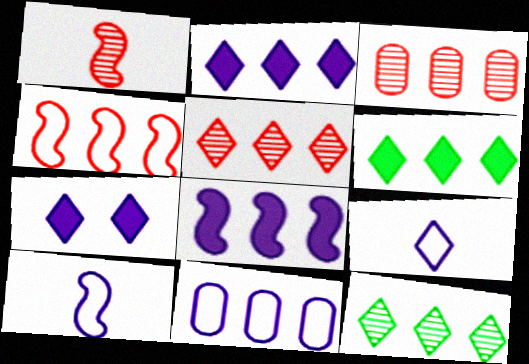[]